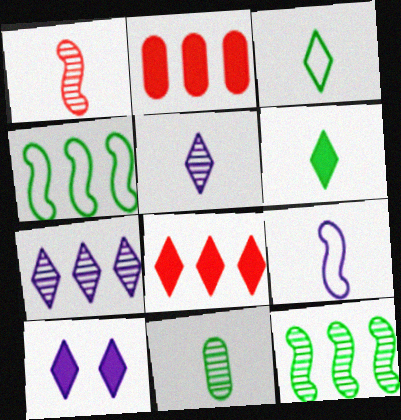[[1, 5, 11], 
[2, 4, 7], 
[6, 8, 10]]